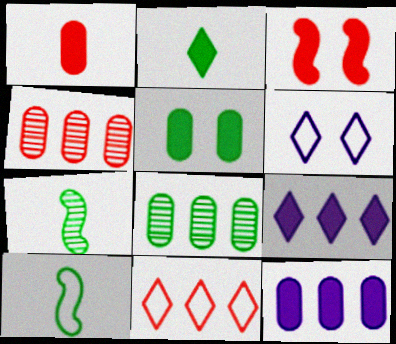[[1, 5, 12], 
[2, 3, 12]]